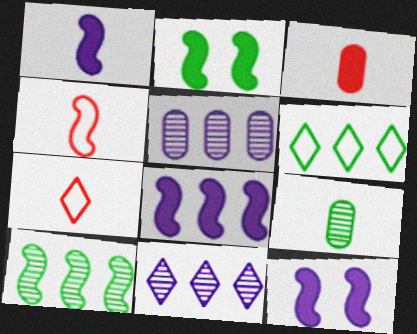[[1, 7, 9], 
[1, 8, 12], 
[2, 5, 7], 
[2, 6, 9], 
[4, 10, 12]]